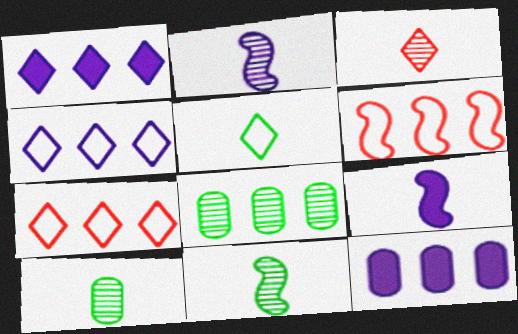[[1, 6, 8], 
[2, 3, 10]]